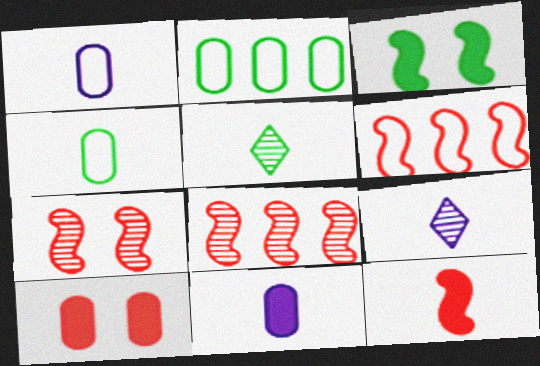[[1, 5, 12], 
[2, 3, 5], 
[4, 9, 12], 
[6, 7, 12]]